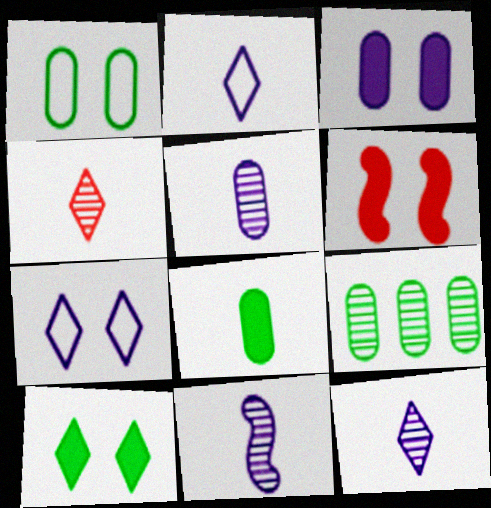[[1, 8, 9], 
[2, 6, 9], 
[3, 6, 10], 
[5, 11, 12]]